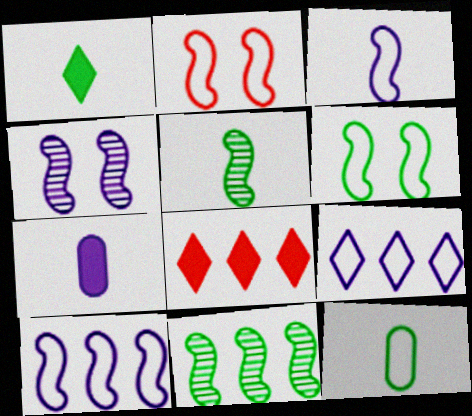[[1, 5, 12], 
[2, 9, 12], 
[4, 7, 9], 
[4, 8, 12]]